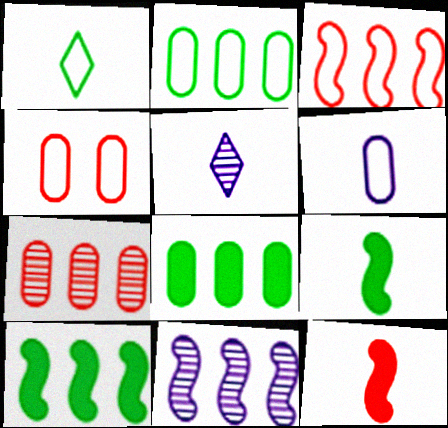[[2, 4, 6], 
[3, 10, 11], 
[4, 5, 10]]